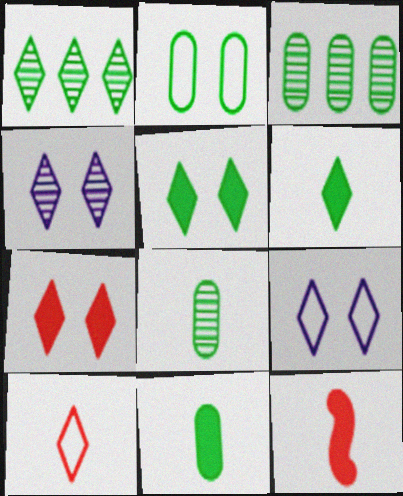[[2, 3, 11], 
[3, 9, 12]]